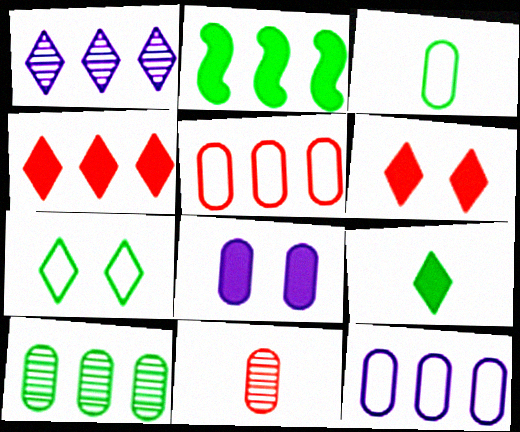[[1, 2, 5]]